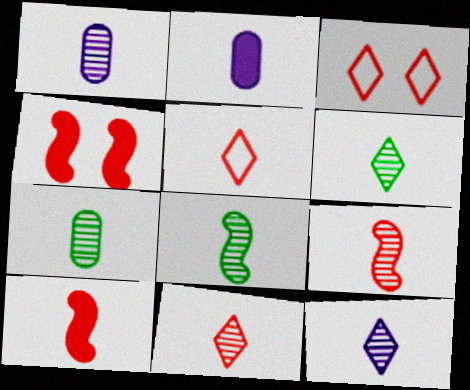[[1, 6, 9], 
[1, 8, 11], 
[2, 5, 8], 
[6, 7, 8], 
[6, 11, 12], 
[7, 9, 12]]